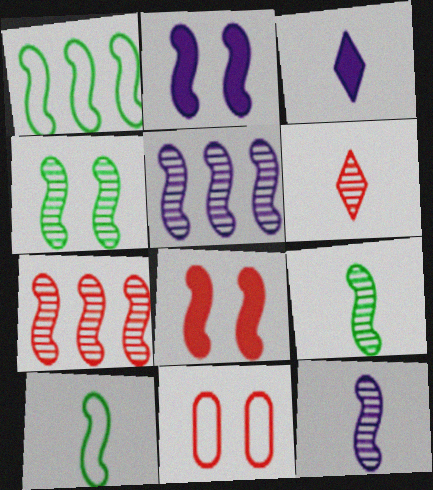[[1, 8, 12], 
[2, 7, 10], 
[4, 7, 12], 
[5, 8, 10]]